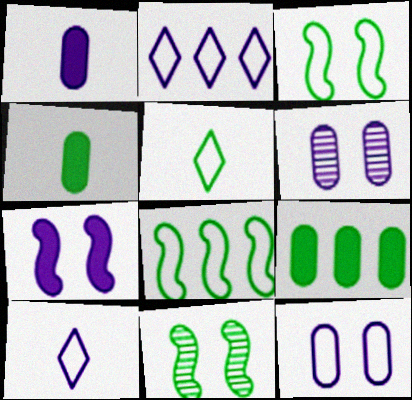[[5, 9, 11]]